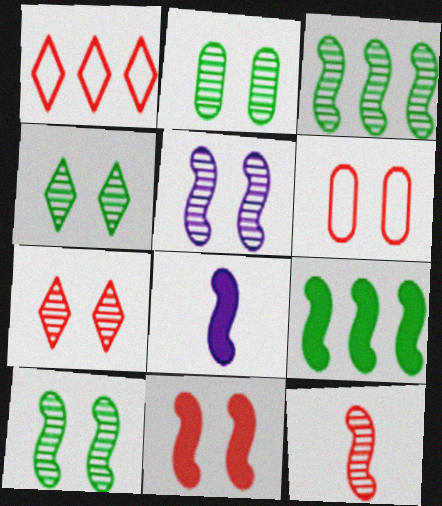[[1, 2, 8], 
[2, 4, 10], 
[2, 5, 7], 
[3, 5, 12], 
[6, 7, 11], 
[8, 9, 11]]